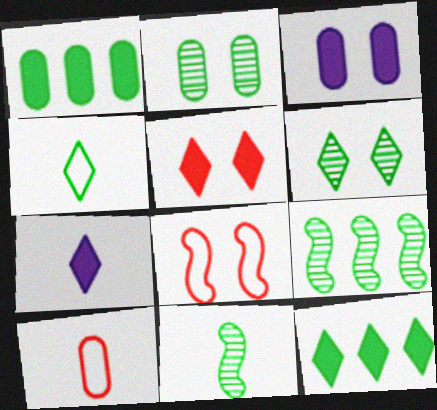[[3, 6, 8], 
[4, 6, 12], 
[5, 7, 12], 
[7, 10, 11]]